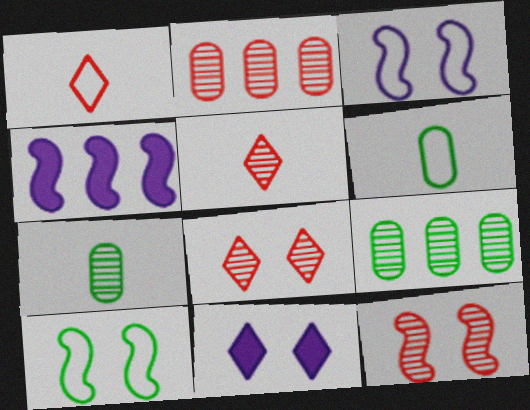[[2, 5, 12], 
[4, 6, 8]]